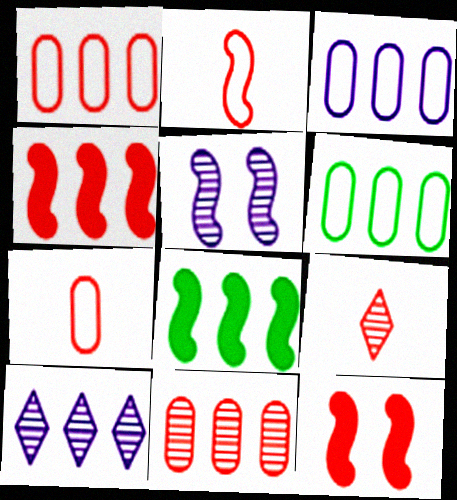[[1, 3, 6], 
[1, 8, 10], 
[1, 9, 12], 
[2, 5, 8], 
[4, 6, 10]]